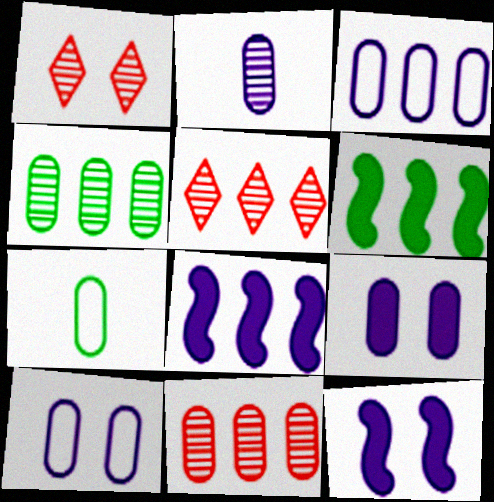[[1, 7, 8], 
[2, 3, 9], 
[3, 5, 6], 
[5, 7, 12], 
[7, 9, 11]]